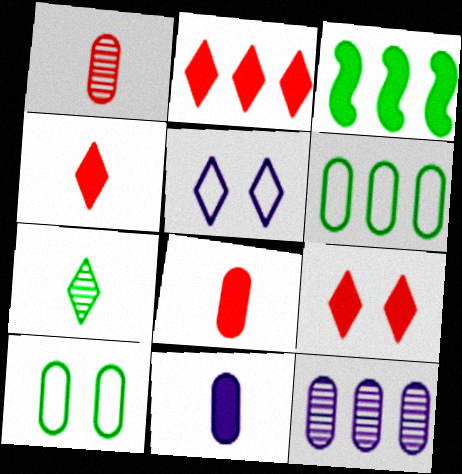[[1, 3, 5], 
[2, 4, 9], 
[2, 5, 7], 
[3, 7, 10], 
[3, 9, 11], 
[8, 10, 12]]